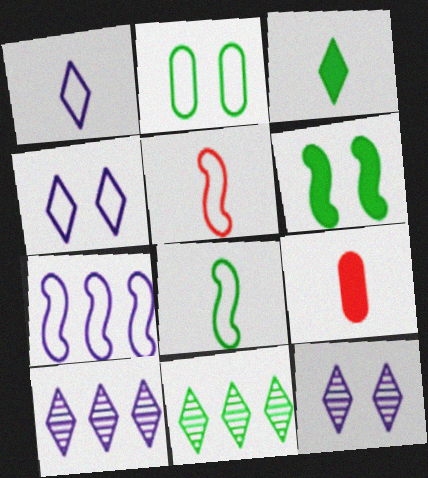[]